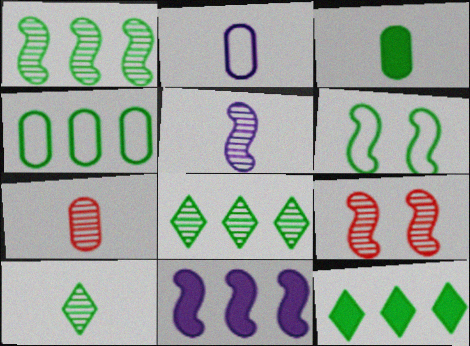[[1, 4, 12], 
[1, 5, 9], 
[2, 3, 7], 
[2, 9, 12], 
[3, 6, 8], 
[5, 7, 10]]